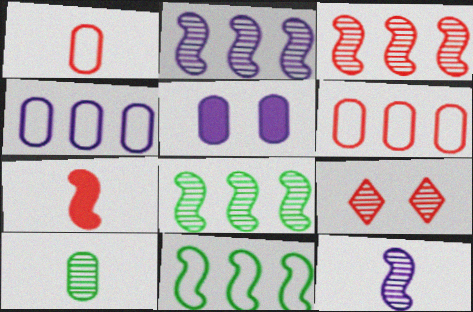[[2, 3, 8], 
[2, 9, 10], 
[5, 6, 10], 
[6, 7, 9]]